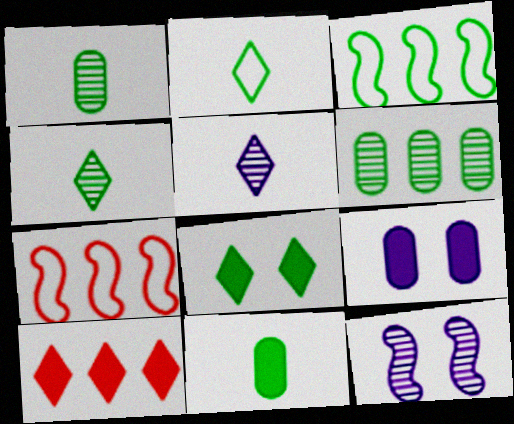[[1, 3, 8], 
[4, 7, 9]]